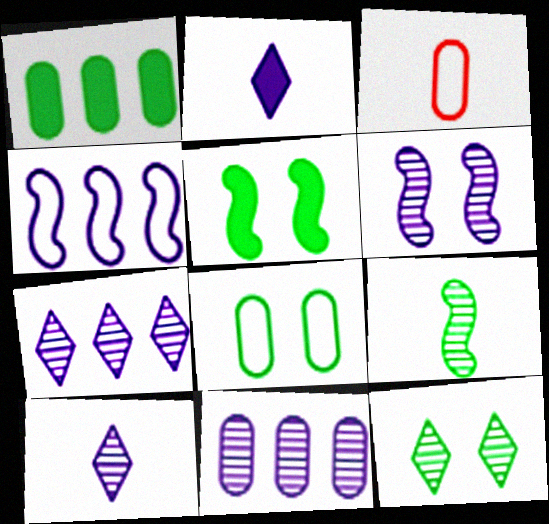[[2, 3, 9], 
[3, 5, 7], 
[5, 8, 12], 
[6, 10, 11]]